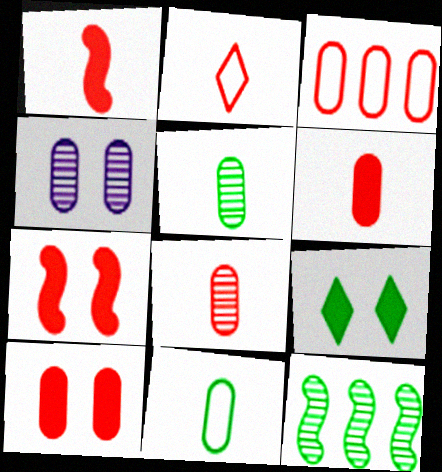[[1, 2, 8], 
[3, 8, 10], 
[9, 11, 12]]